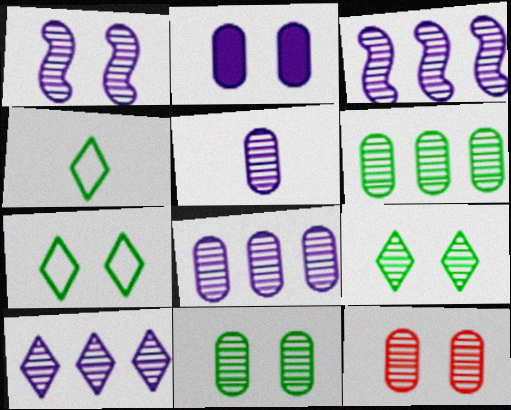[[1, 5, 10], 
[1, 9, 12], 
[3, 8, 10], 
[5, 6, 12]]